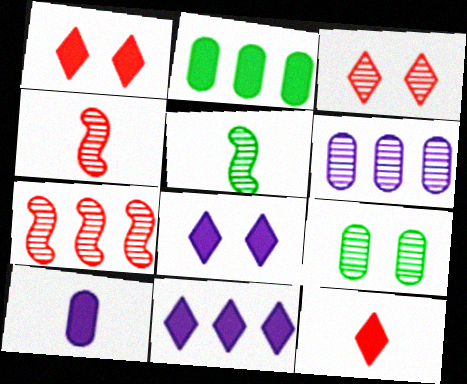[[3, 5, 6]]